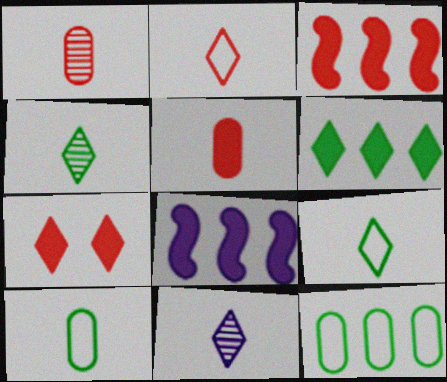[[3, 5, 7]]